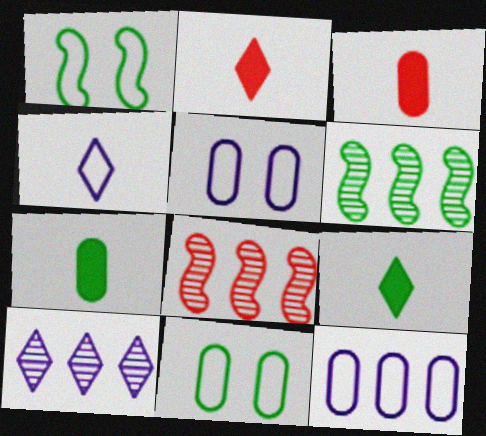[[1, 3, 10], 
[2, 5, 6], 
[5, 8, 9], 
[6, 9, 11]]